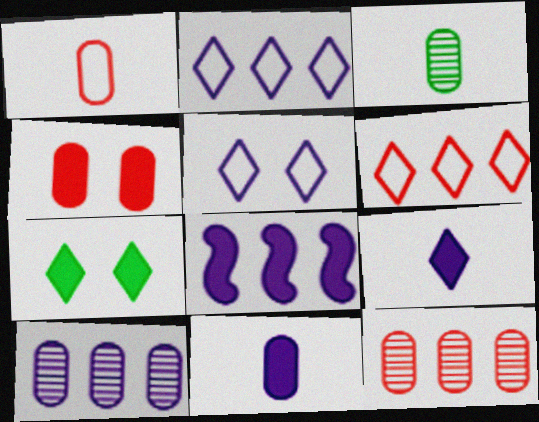[[1, 3, 11], 
[1, 4, 12], 
[2, 8, 10]]